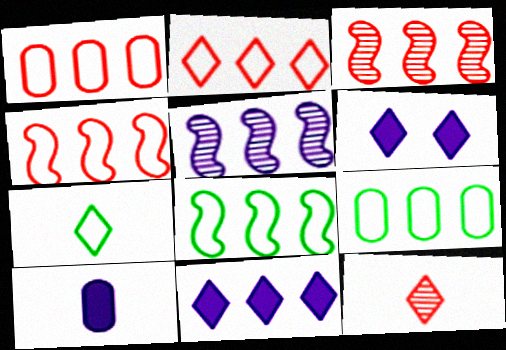[[1, 2, 4], 
[3, 9, 11]]